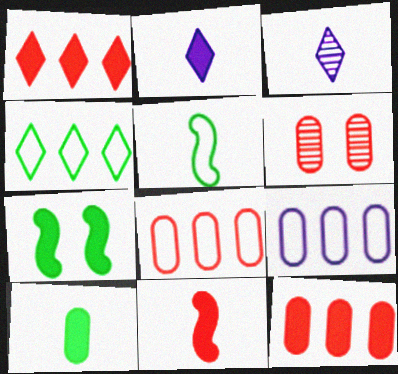[[2, 7, 12], 
[2, 10, 11], 
[3, 7, 8], 
[6, 9, 10]]